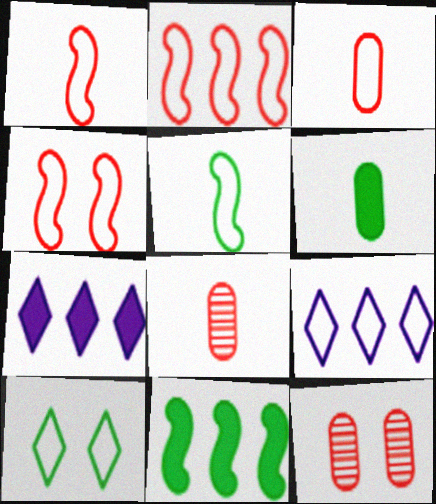[[1, 2, 4], 
[5, 7, 12]]